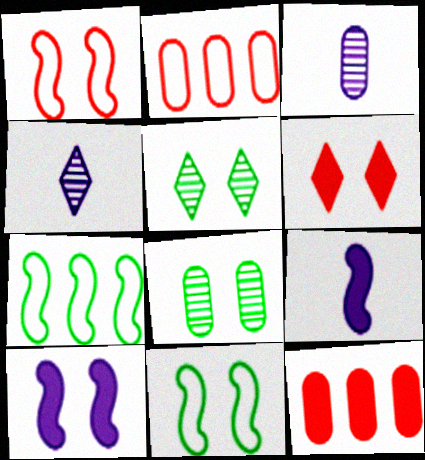[[2, 5, 9], 
[3, 6, 7], 
[4, 11, 12]]